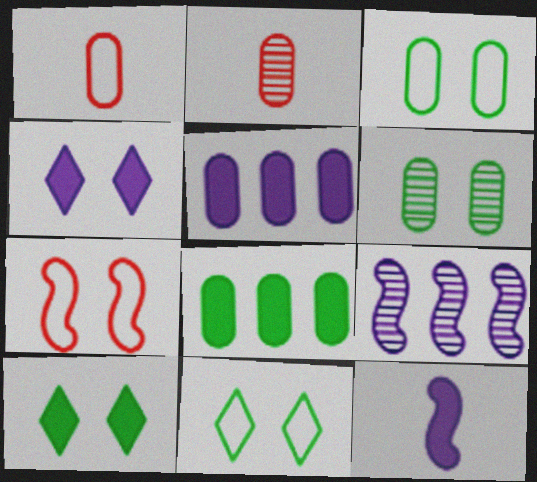[[1, 5, 6], 
[1, 9, 10], 
[2, 3, 5], 
[4, 5, 12], 
[4, 6, 7]]